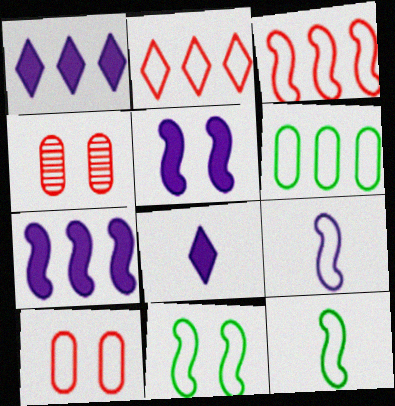[[1, 4, 12], 
[3, 9, 11]]